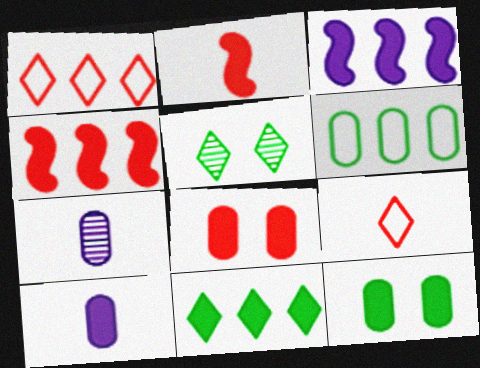[[6, 7, 8]]